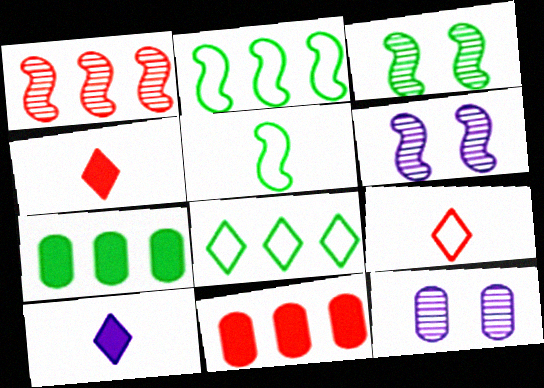[[2, 4, 12], 
[6, 7, 9]]